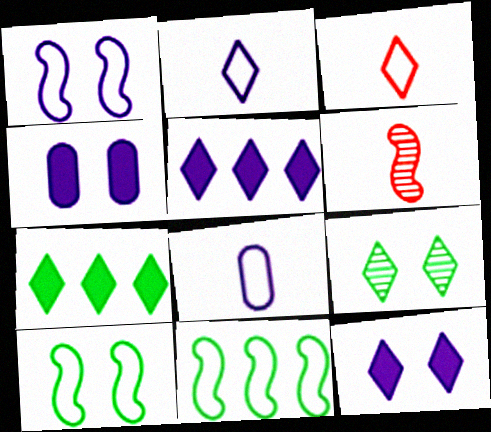[[3, 5, 9]]